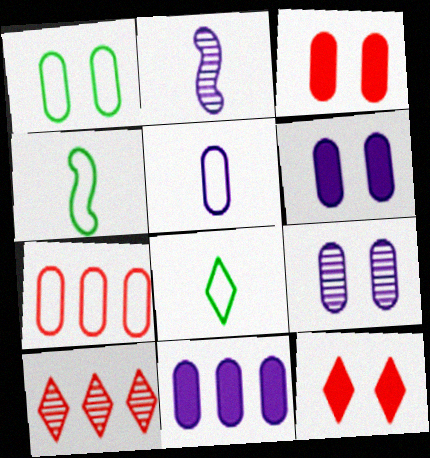[[1, 3, 9], 
[1, 5, 7], 
[4, 6, 10], 
[5, 9, 11]]